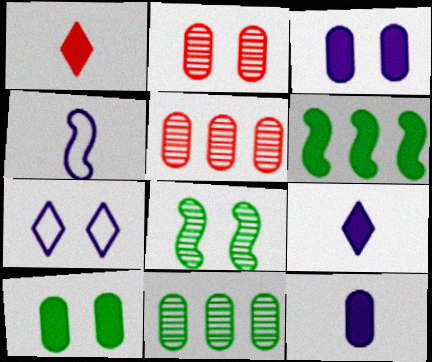[[1, 3, 6]]